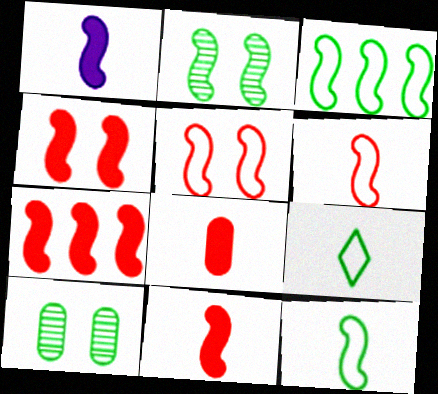[[4, 7, 11]]